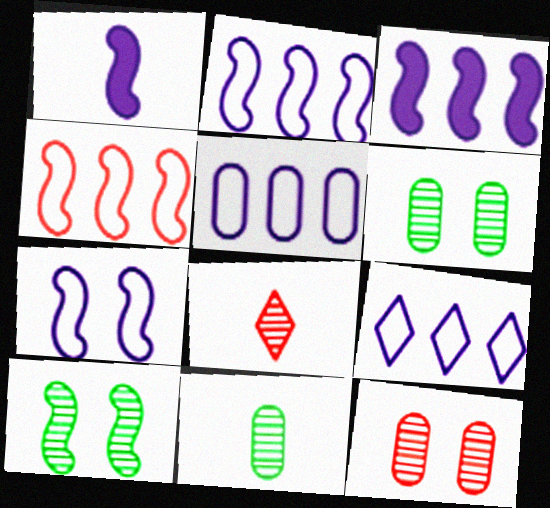[[1, 4, 10], 
[2, 5, 9]]